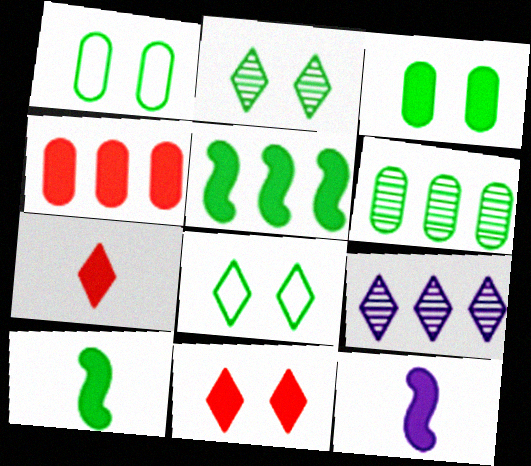[[6, 8, 10], 
[7, 8, 9]]